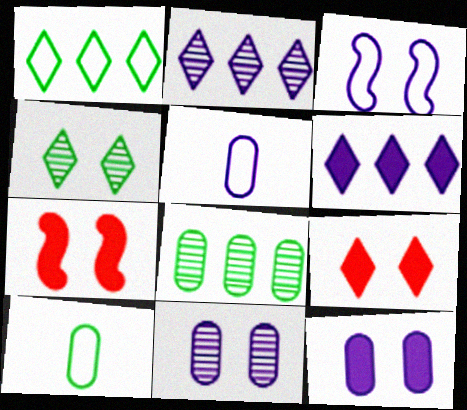[[2, 7, 10]]